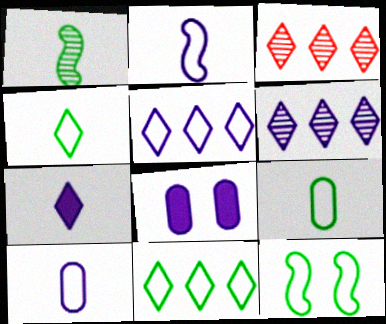[[2, 6, 8], 
[9, 11, 12]]